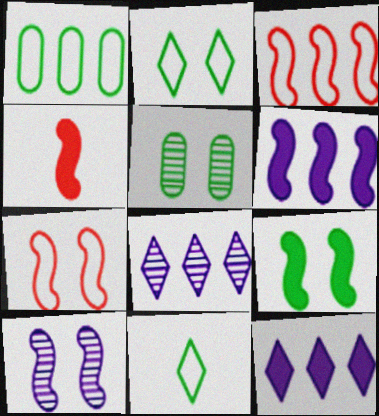[[2, 5, 9], 
[4, 6, 9], 
[7, 9, 10]]